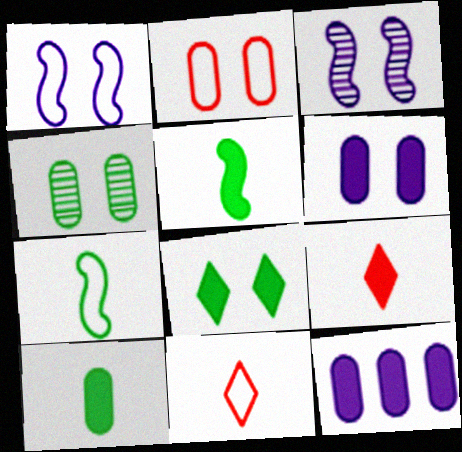[[2, 3, 8], 
[2, 4, 6]]